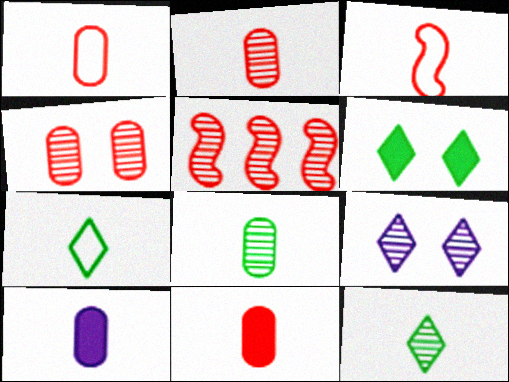[[1, 2, 11], 
[1, 8, 10], 
[3, 10, 12], 
[5, 8, 9]]